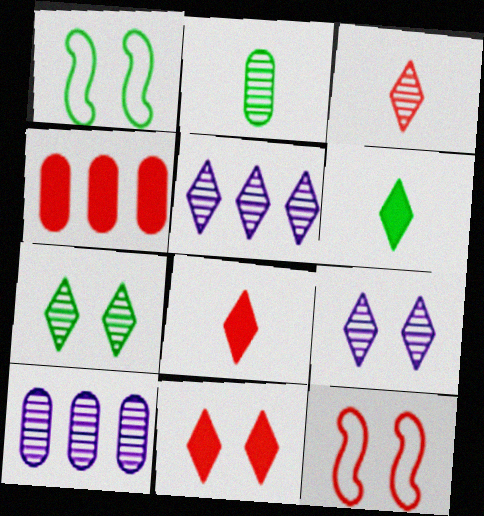[[1, 8, 10], 
[3, 4, 12], 
[3, 5, 7], 
[6, 10, 12]]